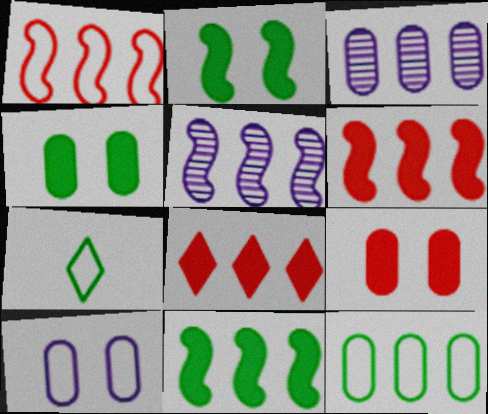[[1, 5, 11], 
[1, 7, 10], 
[5, 7, 9], 
[5, 8, 12]]